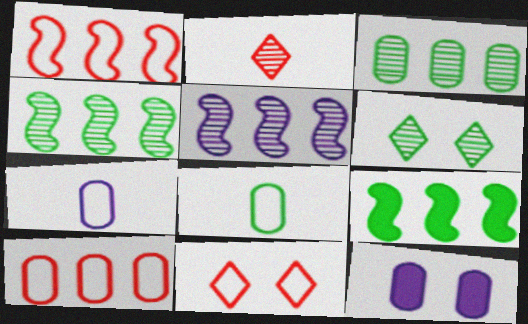[[1, 5, 9], 
[6, 8, 9]]